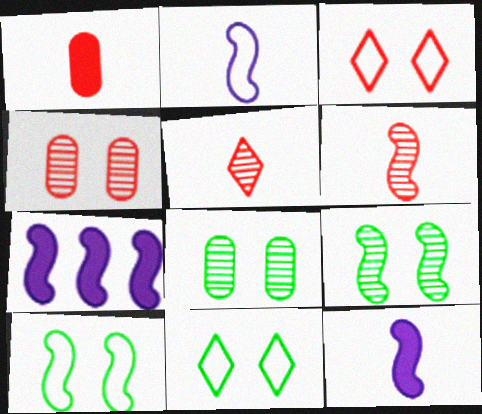[[6, 7, 10]]